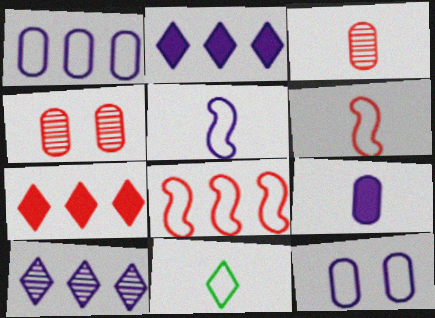[[4, 6, 7], 
[8, 11, 12]]